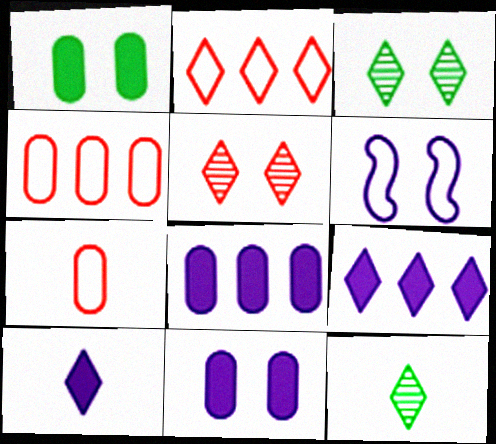[[1, 5, 6], 
[2, 3, 10]]